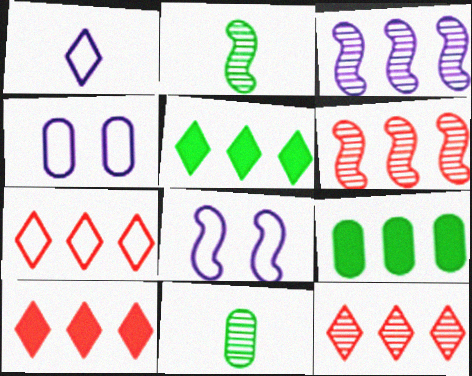[[2, 4, 10], 
[3, 7, 9], 
[7, 10, 12], 
[8, 10, 11]]